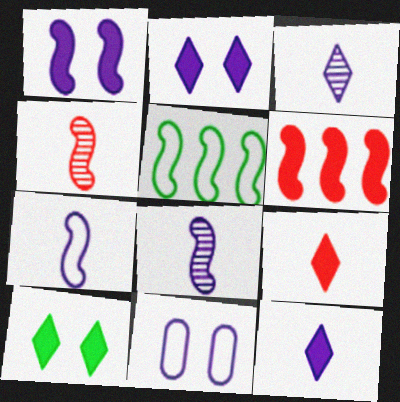[[1, 4, 5]]